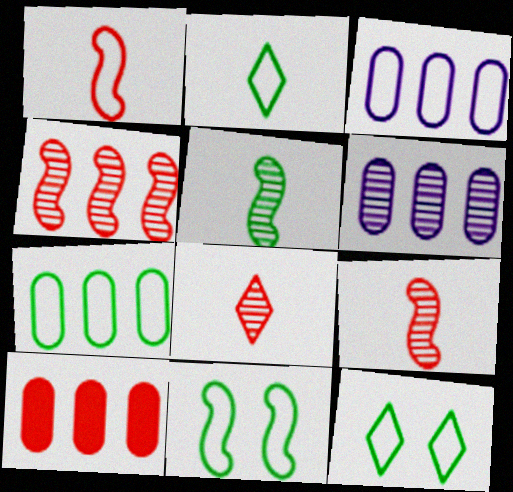[[1, 3, 12], 
[2, 7, 11], 
[6, 7, 10]]